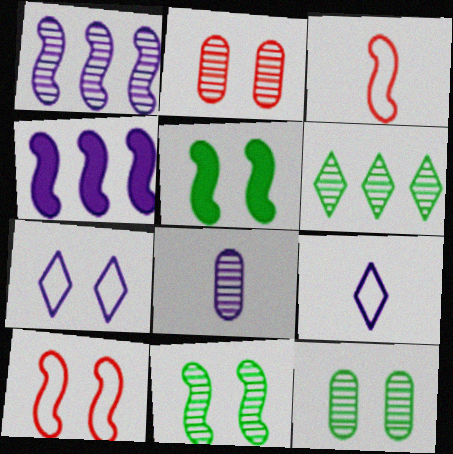[[1, 3, 5], 
[2, 5, 7], 
[3, 4, 11], 
[4, 7, 8]]